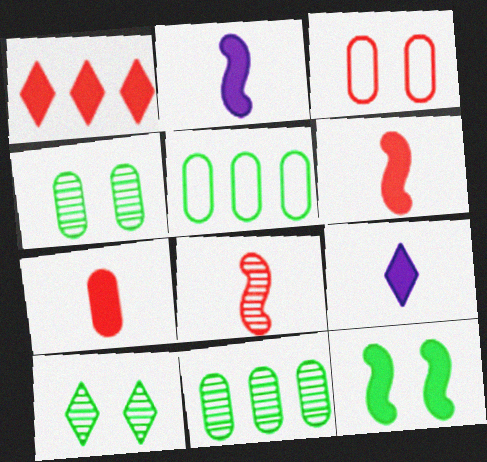[[1, 3, 8]]